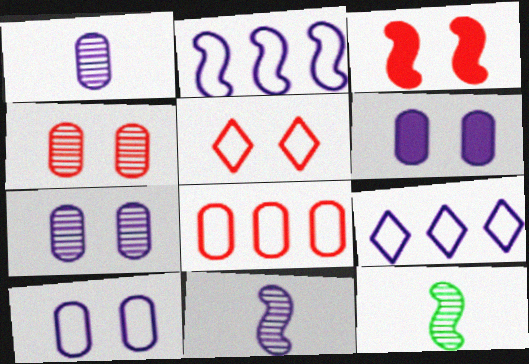[[2, 3, 12], 
[3, 4, 5], 
[6, 7, 10], 
[6, 9, 11]]